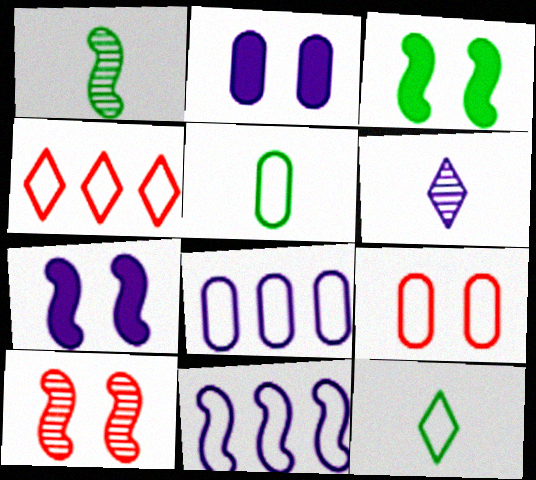[[1, 2, 4], 
[2, 6, 11], 
[5, 8, 9], 
[6, 7, 8], 
[9, 11, 12]]